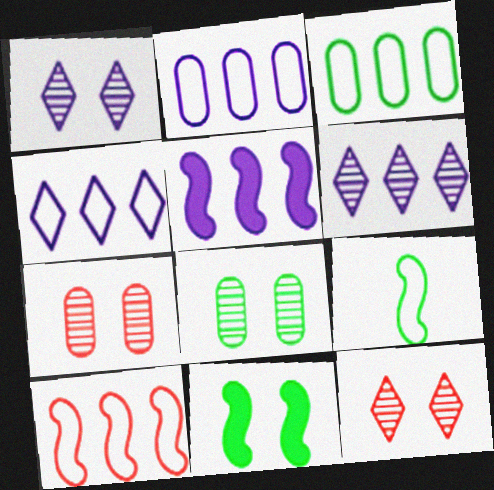[[2, 5, 6], 
[3, 4, 10]]